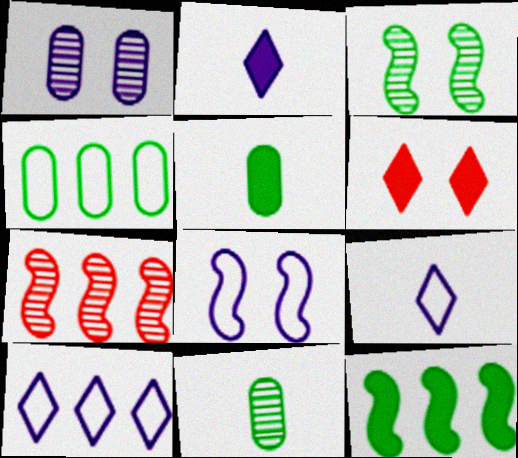[]